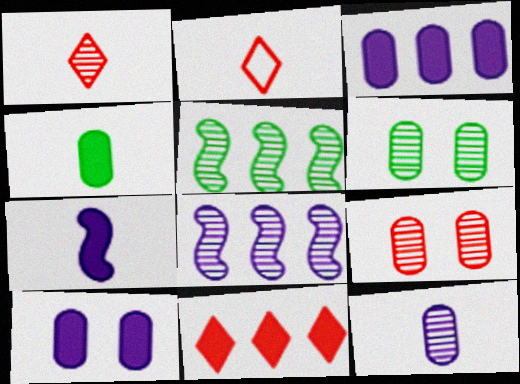[[1, 6, 8], 
[2, 5, 10]]